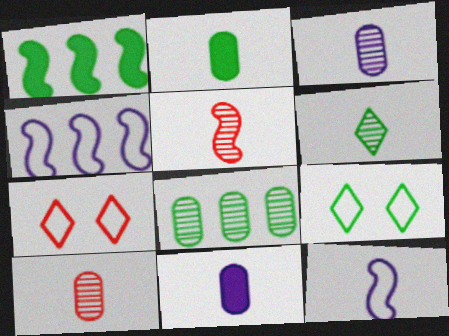[[1, 3, 7], 
[3, 5, 6]]